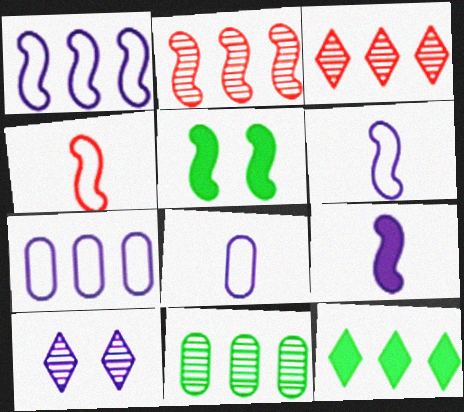[[2, 5, 6], 
[2, 7, 12], 
[3, 5, 8], 
[7, 9, 10]]